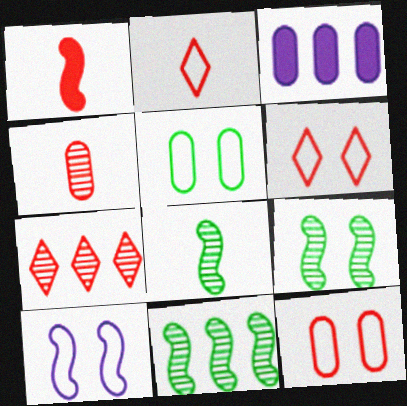[[1, 2, 4], 
[1, 7, 12], 
[1, 10, 11], 
[2, 3, 9], 
[3, 4, 5], 
[3, 6, 8], 
[5, 6, 10], 
[8, 9, 11]]